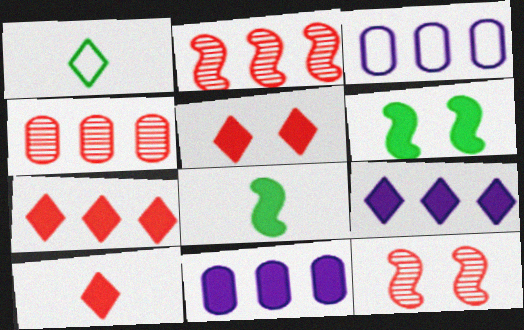[[1, 11, 12], 
[5, 7, 10], 
[5, 8, 11], 
[6, 10, 11]]